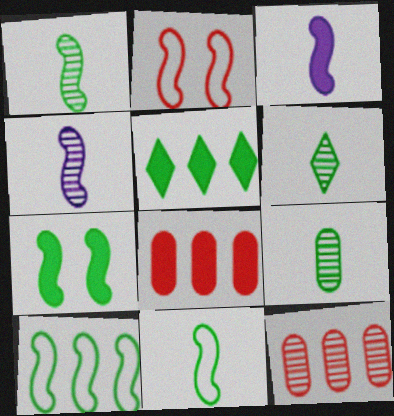[[1, 6, 9], 
[1, 7, 10]]